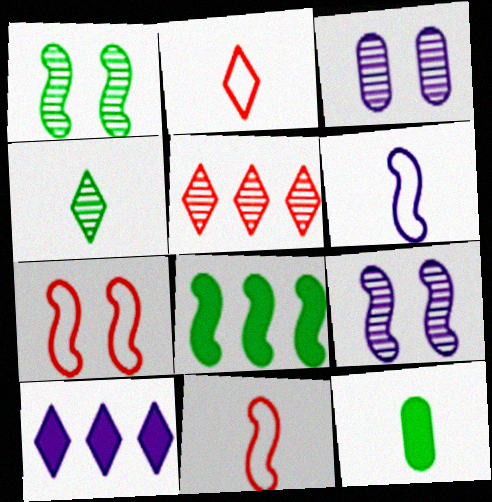[[2, 3, 8], 
[3, 6, 10], 
[8, 9, 11]]